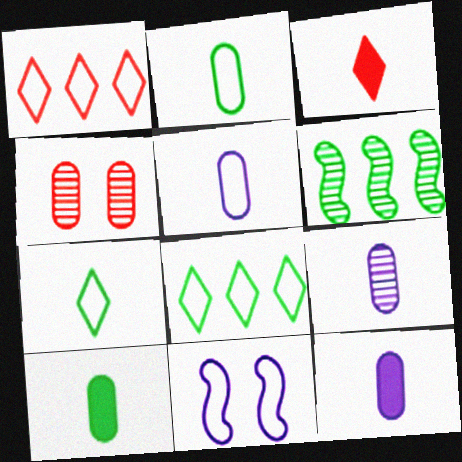[[1, 2, 11], 
[5, 9, 12]]